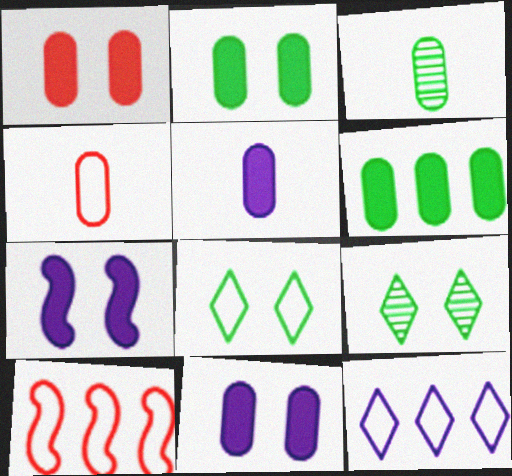[[1, 2, 11], 
[1, 5, 6], 
[3, 4, 5], 
[5, 9, 10]]